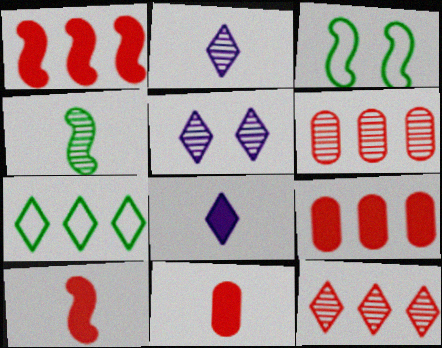[[2, 3, 9], 
[3, 6, 8], 
[4, 5, 6]]